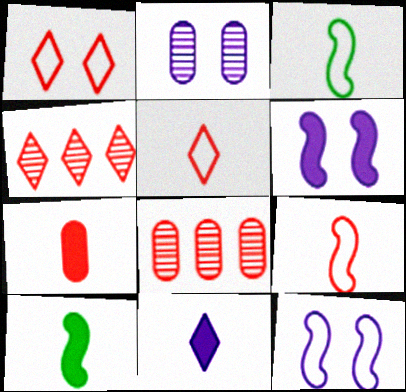[[7, 10, 11]]